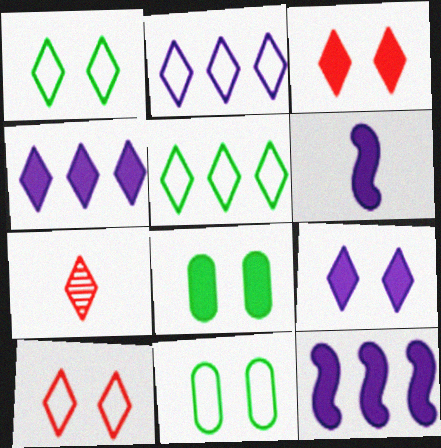[[1, 4, 7], 
[5, 7, 9], 
[7, 11, 12]]